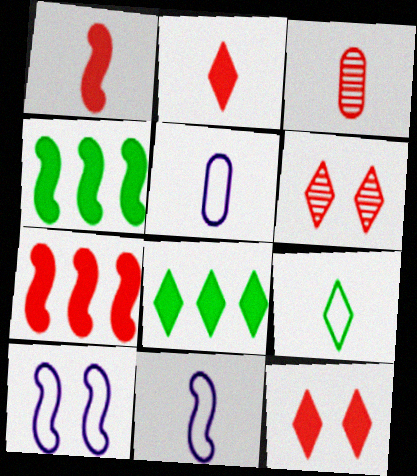[[3, 8, 10], 
[4, 5, 6]]